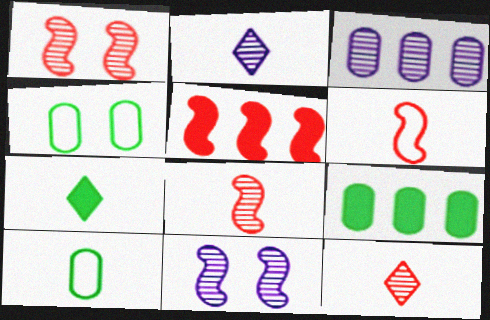[[1, 5, 6], 
[2, 3, 11], 
[2, 4, 5]]